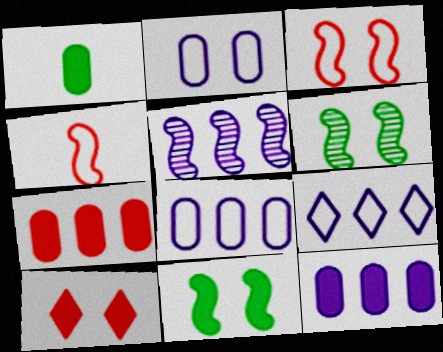[[2, 6, 10], 
[4, 5, 11], 
[5, 9, 12]]